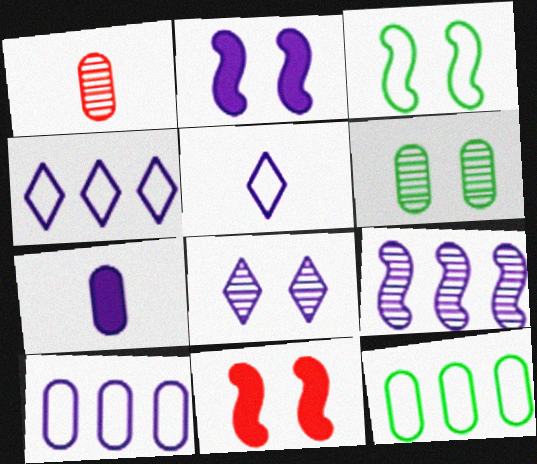[]